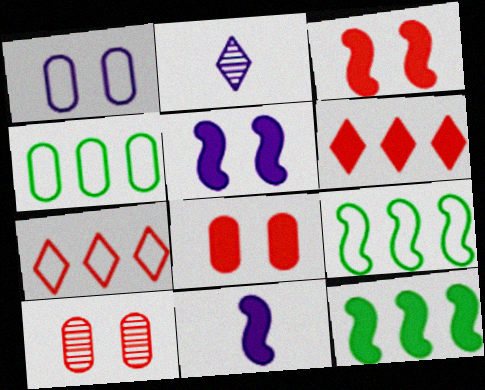[[2, 3, 4], 
[2, 8, 9], 
[3, 11, 12]]